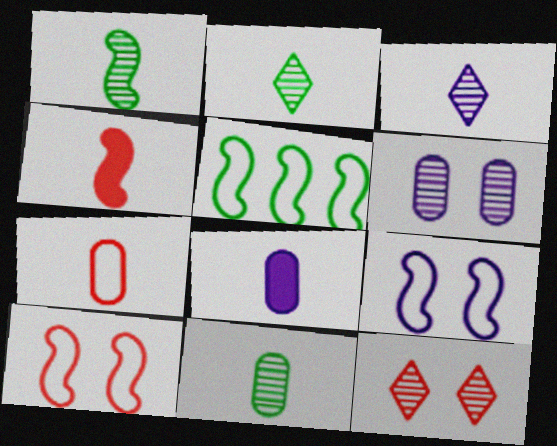[[1, 2, 11], 
[5, 8, 12], 
[7, 8, 11]]